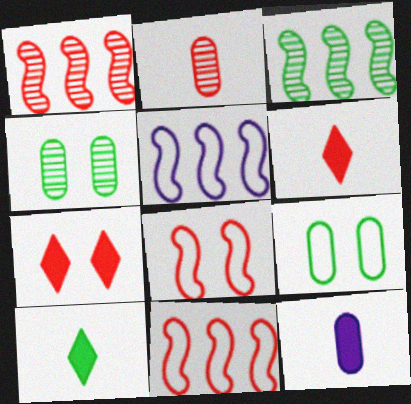[[2, 7, 11], 
[3, 9, 10], 
[4, 5, 6]]